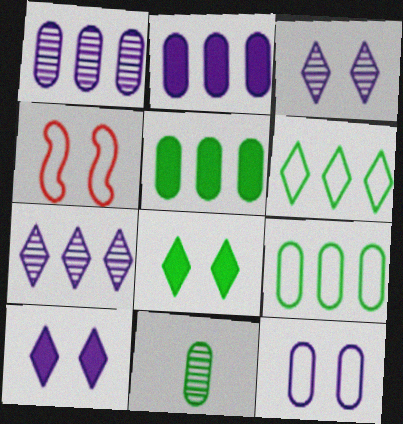[]